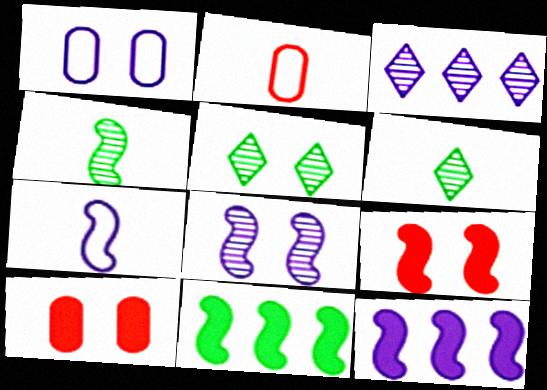[[1, 5, 9], 
[2, 5, 12], 
[7, 8, 12]]